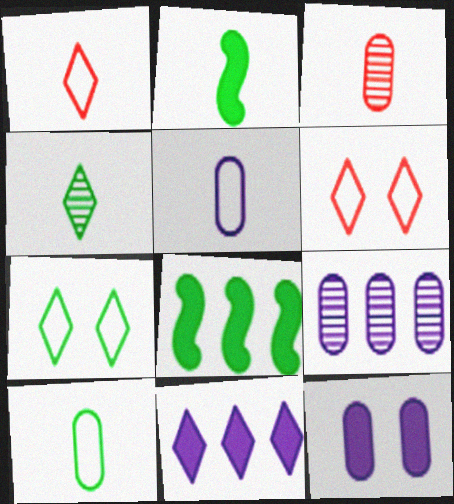[[2, 4, 10], 
[2, 6, 9], 
[4, 6, 11], 
[5, 9, 12]]